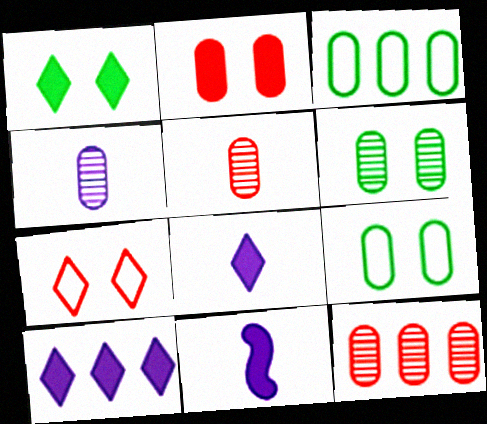[[2, 3, 4], 
[4, 6, 12]]